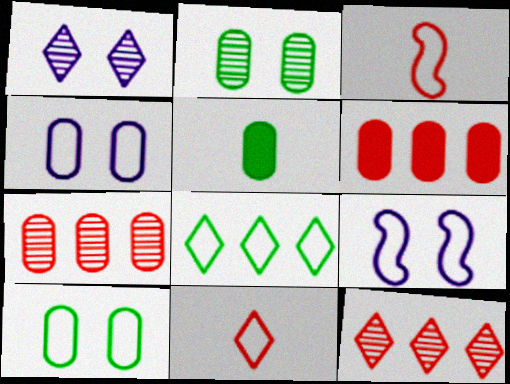[[3, 4, 8], 
[4, 5, 7], 
[5, 9, 12]]